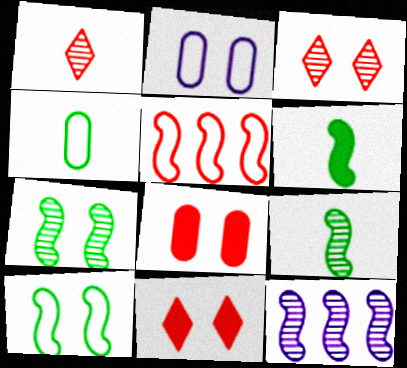[[1, 5, 8], 
[2, 7, 11], 
[4, 11, 12]]